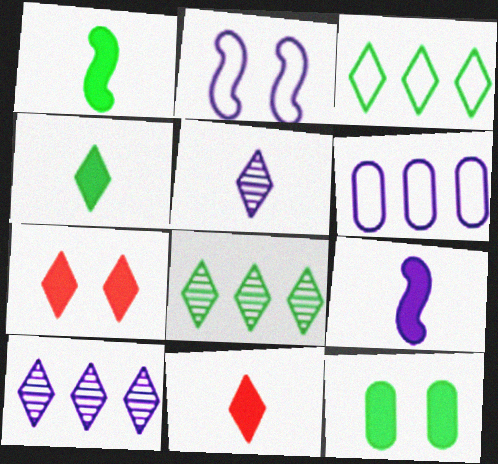[[3, 5, 7]]